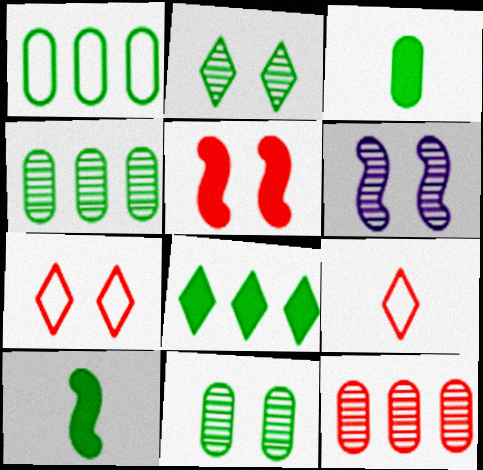[[1, 2, 10], 
[1, 3, 11], 
[5, 9, 12]]